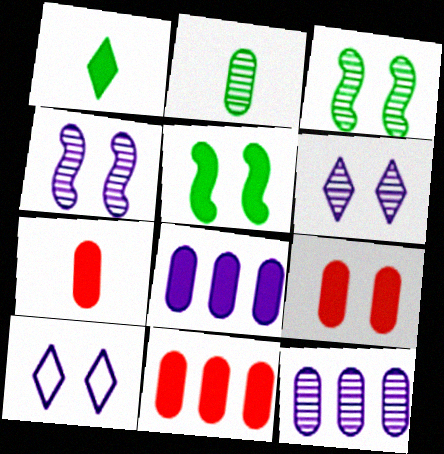[[3, 9, 10], 
[7, 9, 11]]